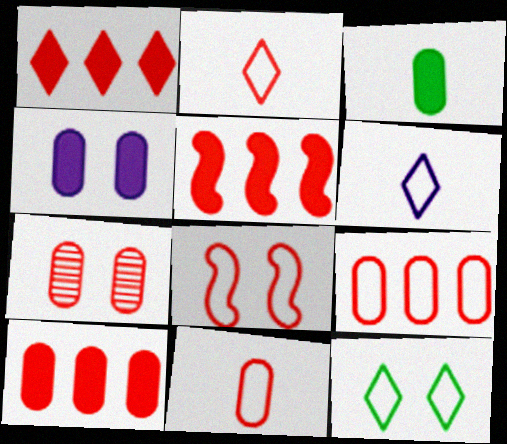[[1, 5, 10], 
[2, 5, 7], 
[2, 8, 9], 
[3, 4, 10], 
[7, 10, 11]]